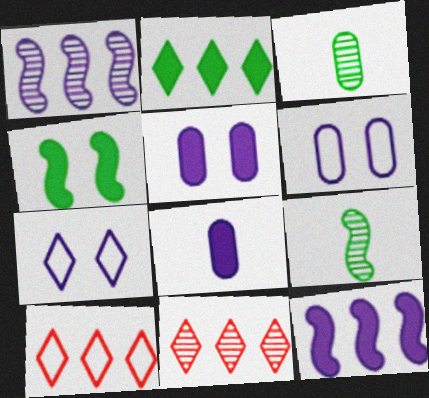[[1, 7, 8], 
[5, 9, 10]]